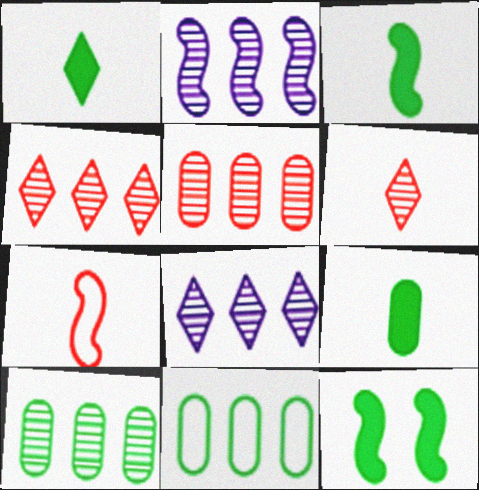[[1, 3, 9], 
[2, 4, 10], 
[2, 7, 12]]